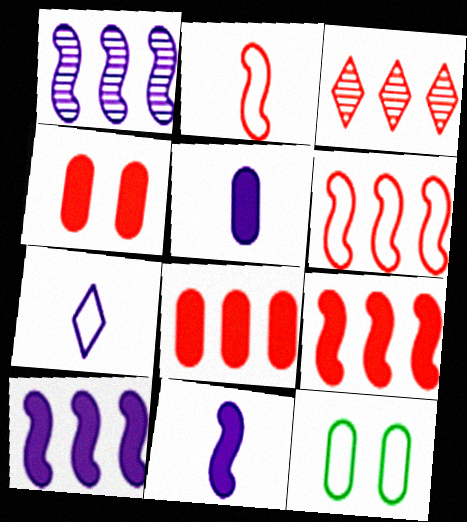[[2, 3, 4], 
[3, 6, 8], 
[3, 11, 12], 
[6, 7, 12]]